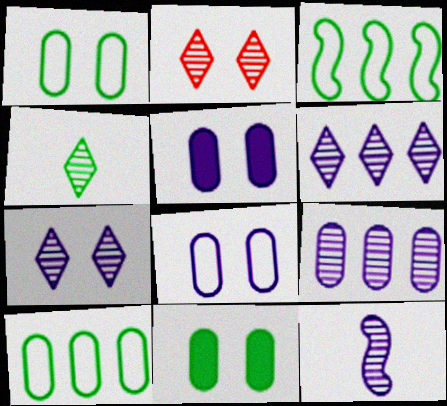[[2, 4, 6], 
[3, 4, 11], 
[7, 9, 12]]